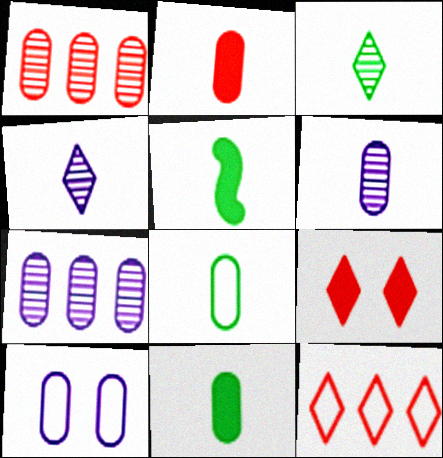[[1, 10, 11], 
[2, 6, 8], 
[3, 5, 8]]